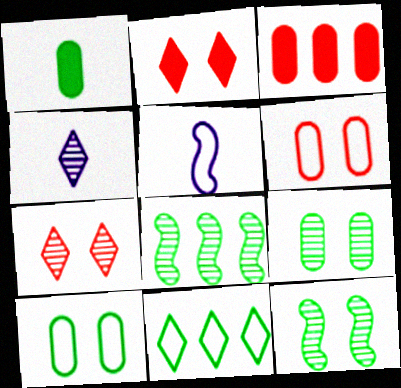[[1, 11, 12], 
[2, 4, 11], 
[5, 6, 11]]